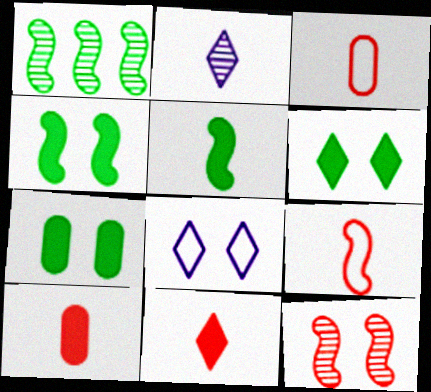[[1, 8, 10], 
[2, 3, 5], 
[4, 6, 7], 
[7, 8, 12]]